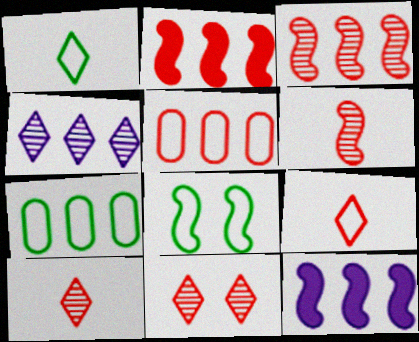[[1, 7, 8], 
[2, 4, 7], 
[6, 8, 12]]